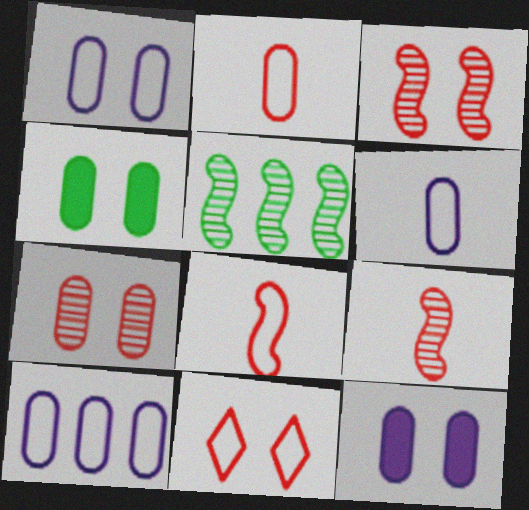[[1, 4, 7], 
[1, 6, 10]]